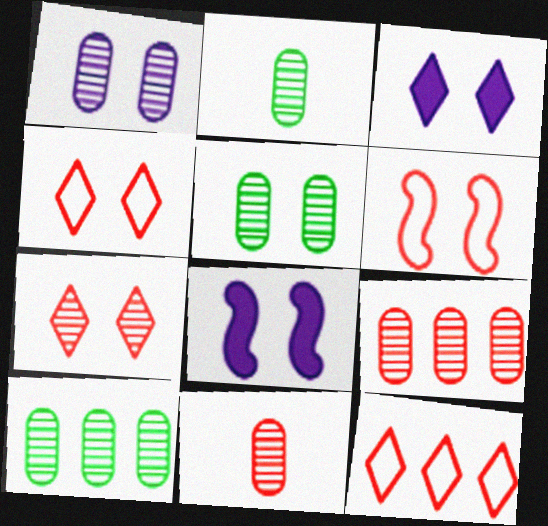[[1, 2, 9], 
[1, 10, 11], 
[2, 5, 10], 
[2, 8, 12], 
[3, 5, 6], 
[4, 5, 8]]